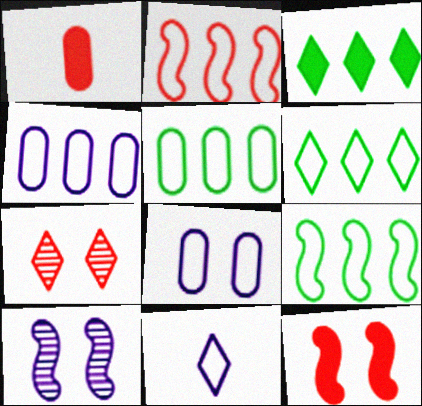[[1, 2, 7], 
[1, 6, 10], 
[2, 4, 6], 
[3, 7, 11], 
[5, 6, 9]]